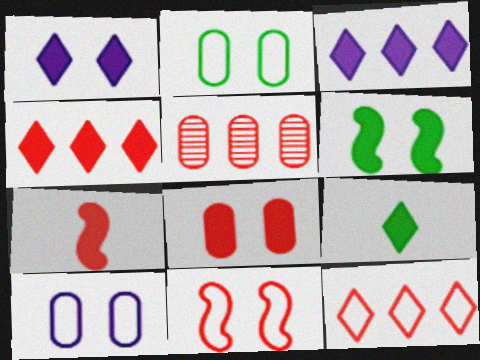[[1, 4, 9], 
[1, 6, 8], 
[4, 7, 8]]